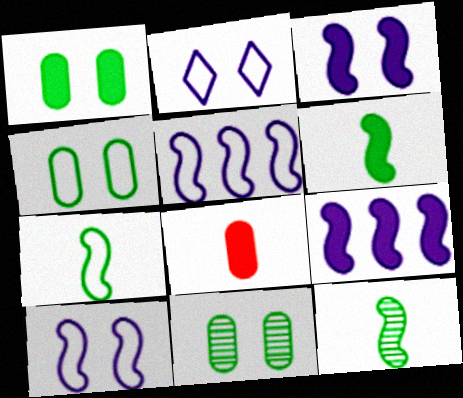[[1, 4, 11], 
[6, 7, 12]]